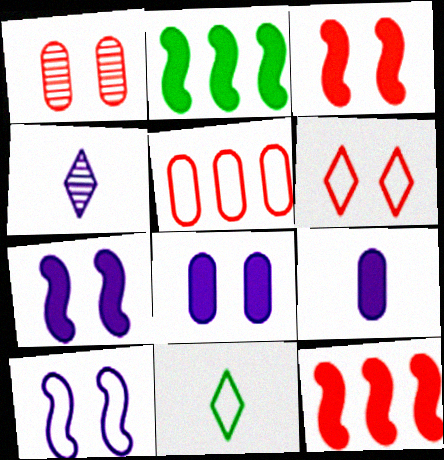[[1, 3, 6], 
[5, 10, 11]]